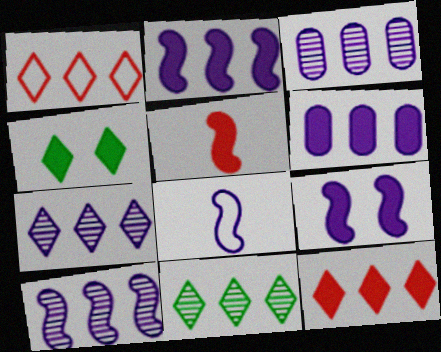[[3, 7, 10], 
[4, 5, 6], 
[8, 9, 10]]